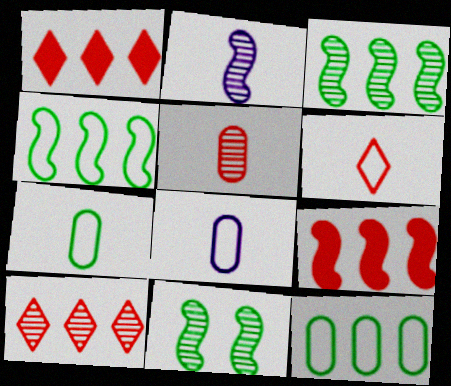[[1, 8, 11]]